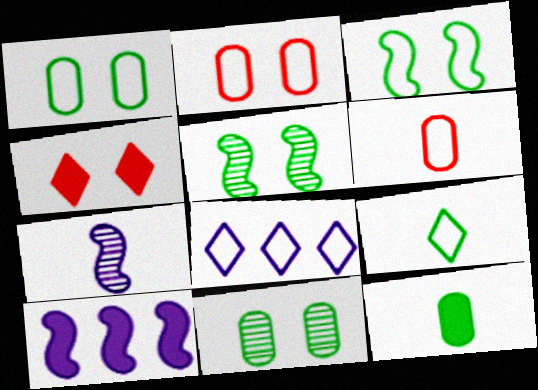[[3, 6, 8], 
[4, 10, 12]]